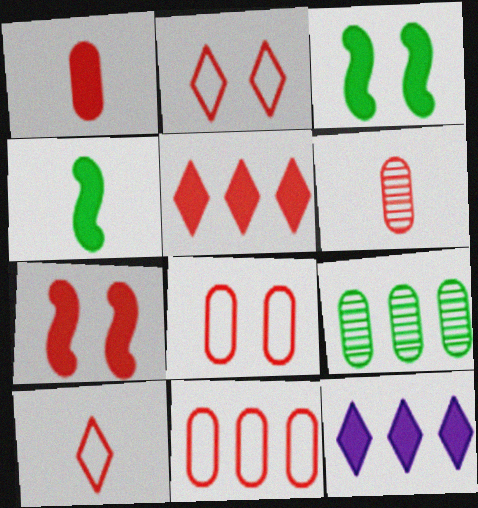[[1, 3, 12], 
[1, 5, 7]]